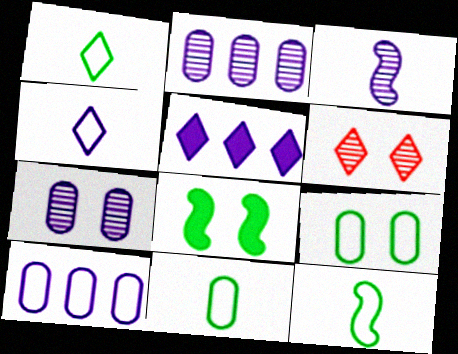[[1, 5, 6], 
[1, 11, 12]]